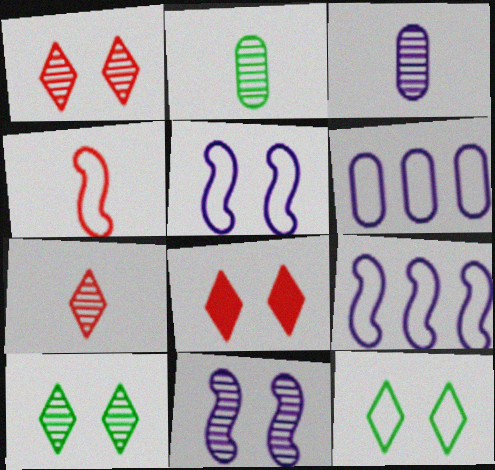[[2, 8, 9], 
[4, 6, 12]]